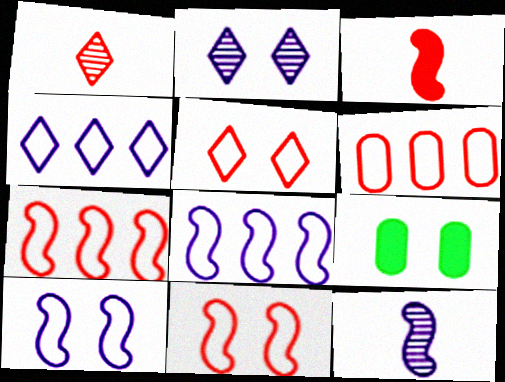[[1, 8, 9], 
[2, 9, 11]]